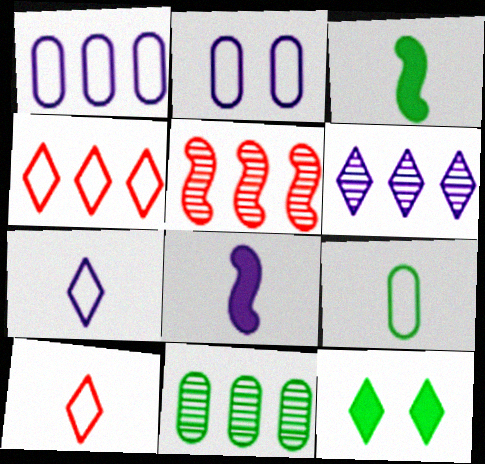[[2, 6, 8], 
[5, 6, 11], 
[6, 10, 12]]